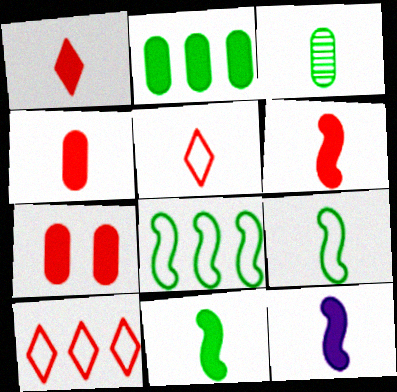[[1, 4, 6], 
[3, 5, 12], 
[6, 11, 12]]